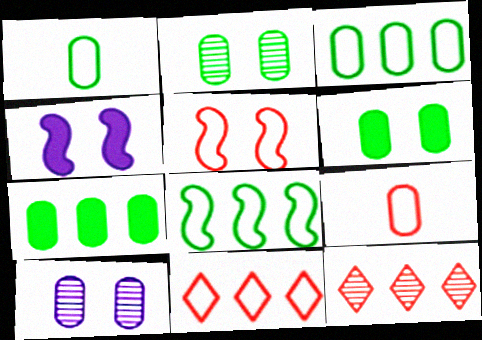[[1, 2, 7], 
[1, 4, 12], 
[5, 9, 11], 
[7, 9, 10]]